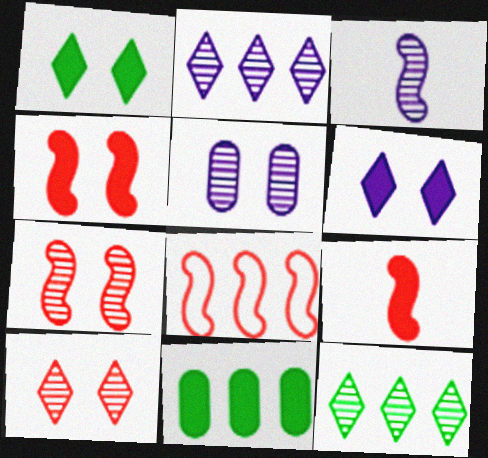[[2, 3, 5], 
[2, 8, 11], 
[6, 9, 11], 
[7, 8, 9]]